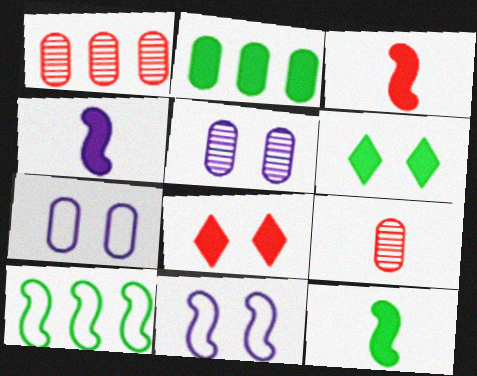[[2, 4, 8], 
[2, 6, 12], 
[2, 7, 9], 
[3, 4, 12]]